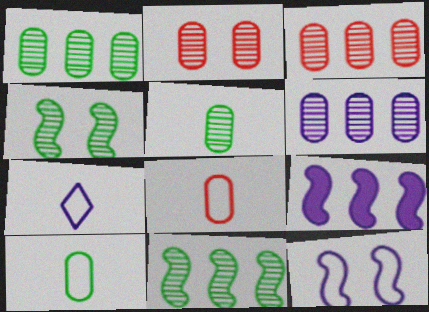[[1, 3, 6], 
[2, 5, 6]]